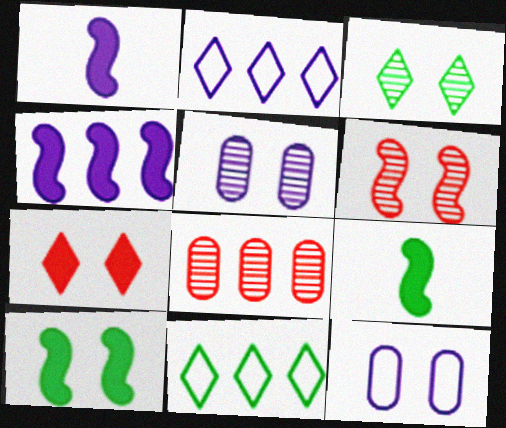[[1, 2, 5], 
[3, 5, 6], 
[4, 8, 11]]